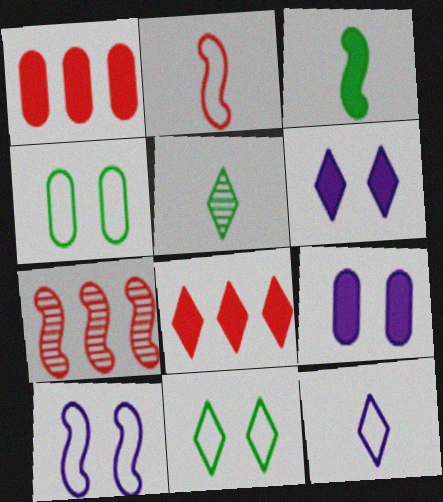[[1, 3, 6], 
[1, 5, 10], 
[3, 7, 10], 
[3, 8, 9]]